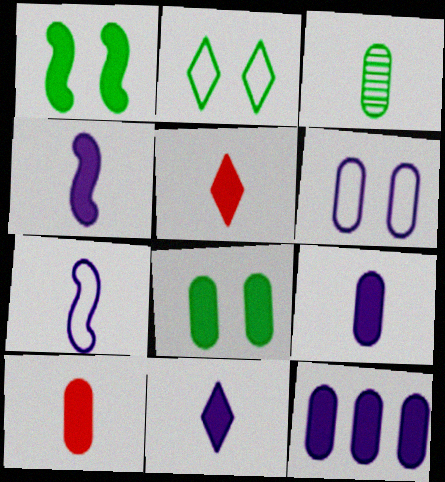[[1, 5, 12], 
[3, 5, 7], 
[4, 9, 11], 
[8, 10, 12]]